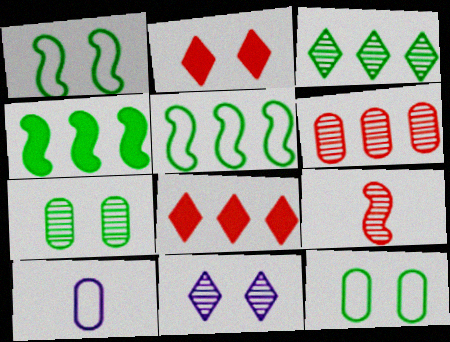[]